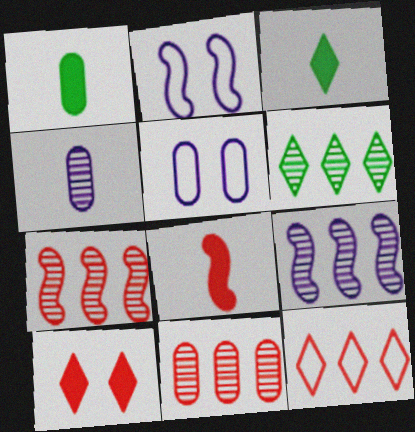[[1, 5, 11], 
[2, 3, 11], 
[3, 5, 7], 
[5, 6, 8], 
[6, 9, 11]]